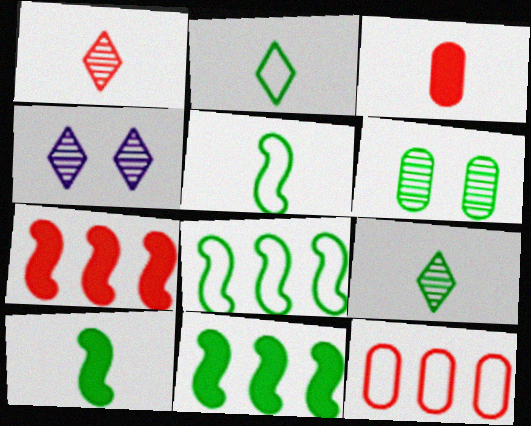[[2, 6, 11], 
[3, 4, 8], 
[4, 10, 12]]